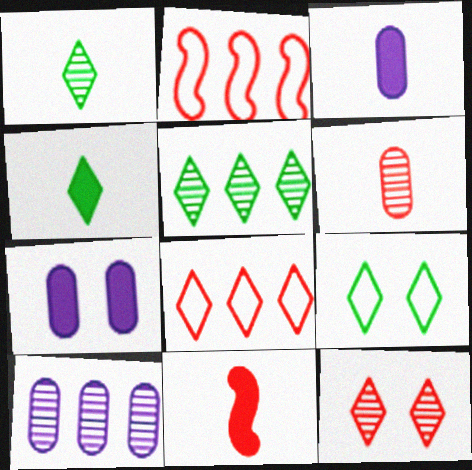[[1, 2, 7], 
[3, 4, 11], 
[4, 5, 9], 
[9, 10, 11]]